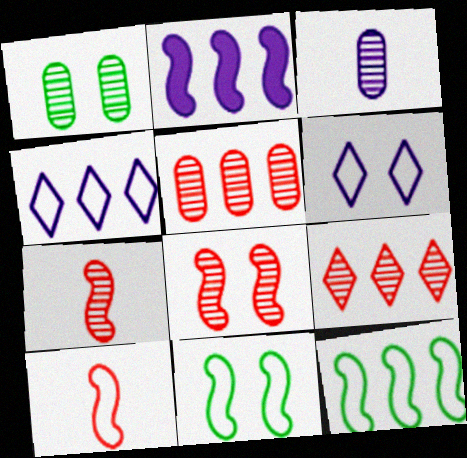[[1, 3, 5], 
[2, 3, 6], 
[2, 7, 11]]